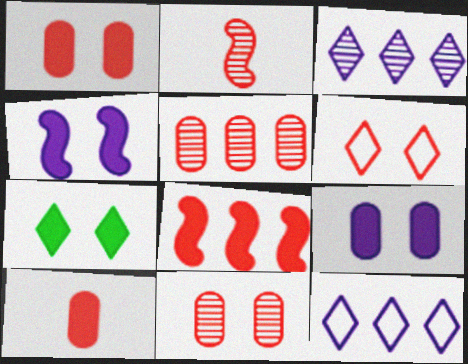[[1, 4, 7]]